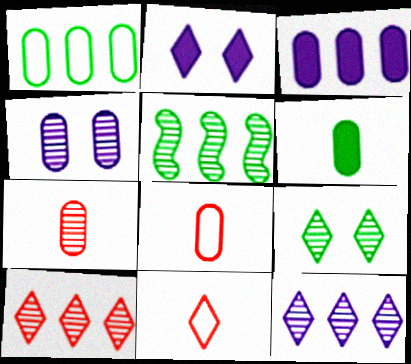[[2, 5, 8]]